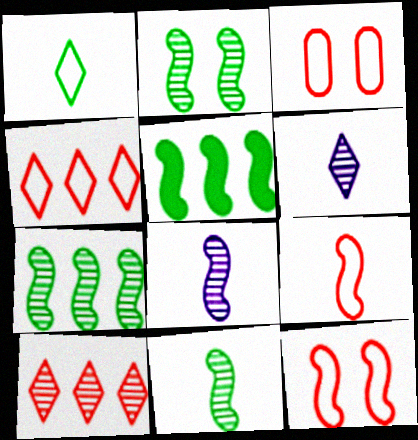[[2, 7, 11], 
[3, 4, 9], 
[3, 5, 6], 
[5, 8, 12]]